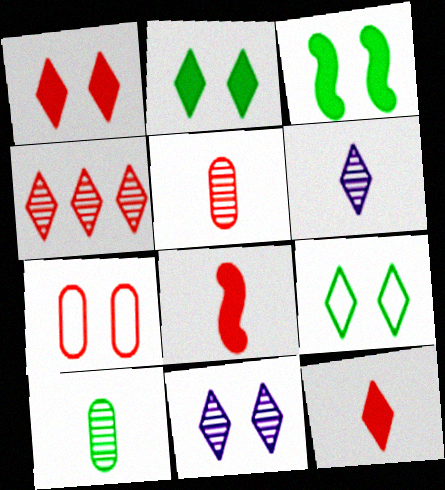[[1, 9, 11], 
[3, 7, 11], 
[4, 7, 8]]